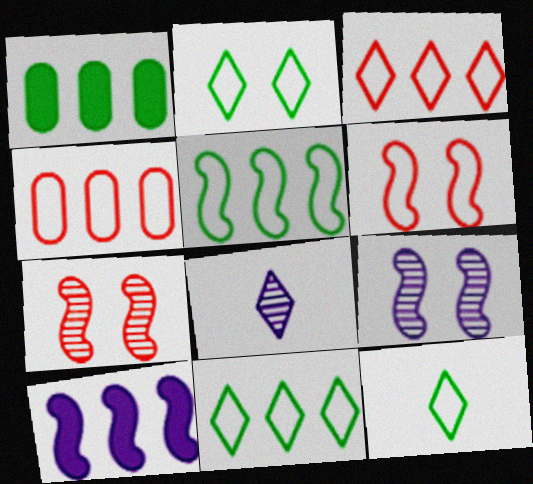[[1, 6, 8], 
[2, 11, 12]]